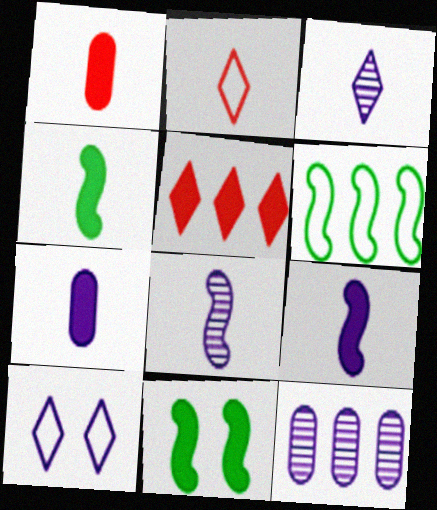[[2, 11, 12], 
[5, 6, 12], 
[5, 7, 11], 
[9, 10, 12]]